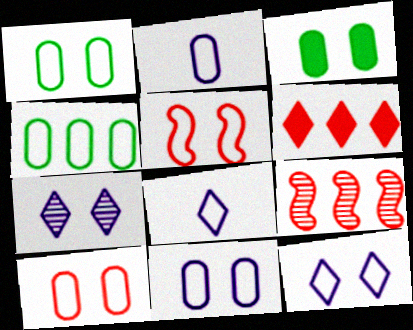[[1, 5, 12], 
[1, 10, 11], 
[2, 4, 10], 
[3, 5, 7], 
[3, 8, 9], 
[4, 5, 8]]